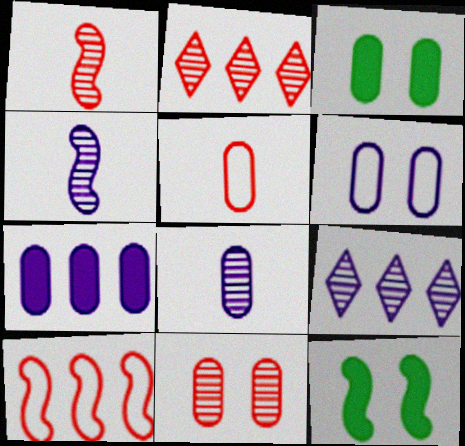[[1, 2, 11], 
[3, 6, 11], 
[4, 10, 12], 
[5, 9, 12], 
[6, 7, 8]]